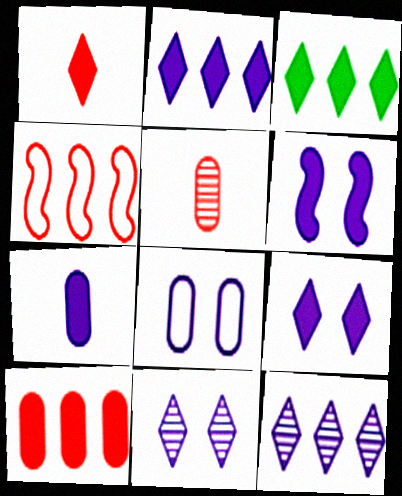[[1, 3, 9], 
[2, 6, 7], 
[6, 8, 11]]